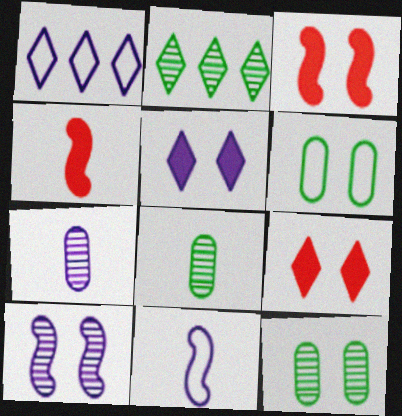[[1, 3, 8], 
[1, 4, 12], 
[6, 9, 10]]